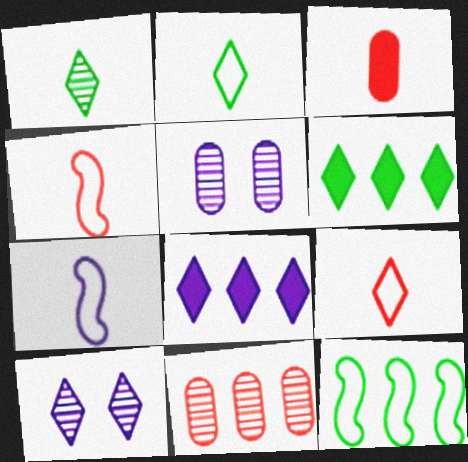[[1, 3, 7], 
[3, 10, 12], 
[4, 5, 6], 
[5, 7, 8], 
[6, 9, 10], 
[8, 11, 12]]